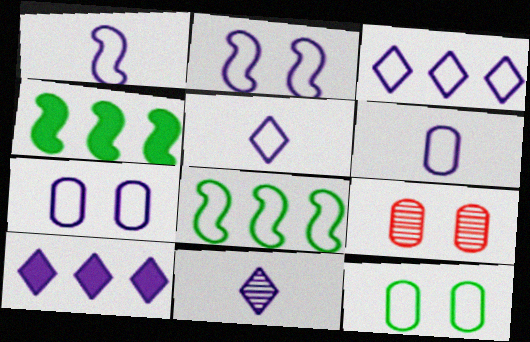[[1, 3, 7], 
[1, 5, 6], 
[2, 3, 6], 
[4, 5, 9]]